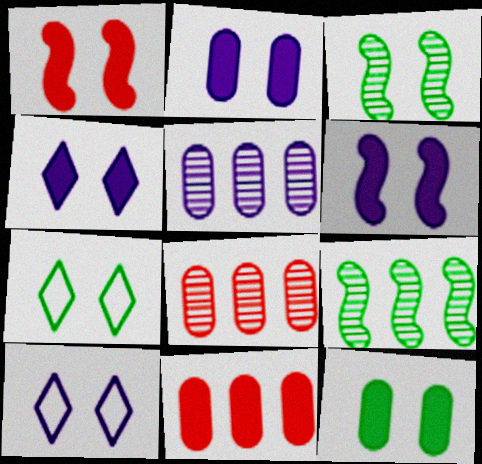[[1, 4, 12], 
[2, 4, 6], 
[3, 7, 12]]